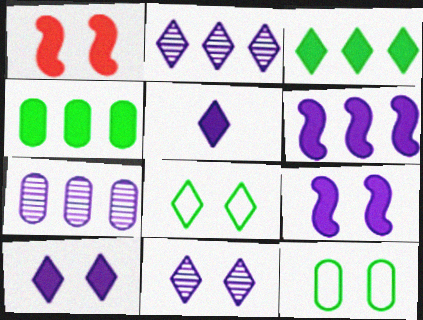[[1, 4, 5], 
[1, 11, 12]]